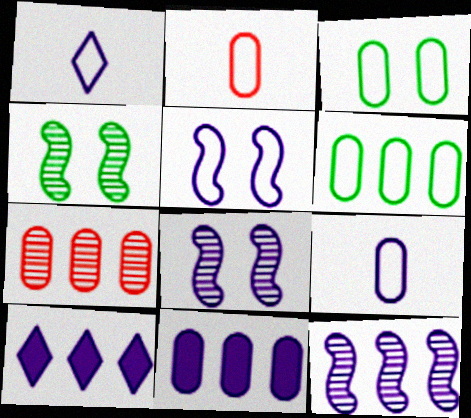[[1, 8, 11], 
[2, 4, 10], 
[6, 7, 11], 
[8, 9, 10]]